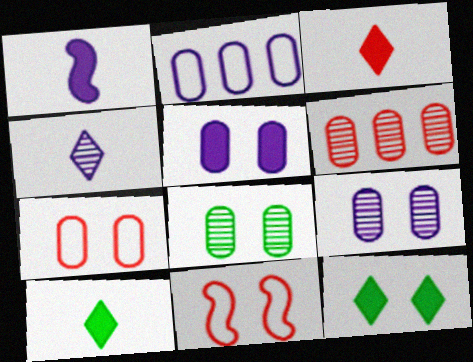[[3, 6, 11], 
[5, 7, 8], 
[9, 11, 12]]